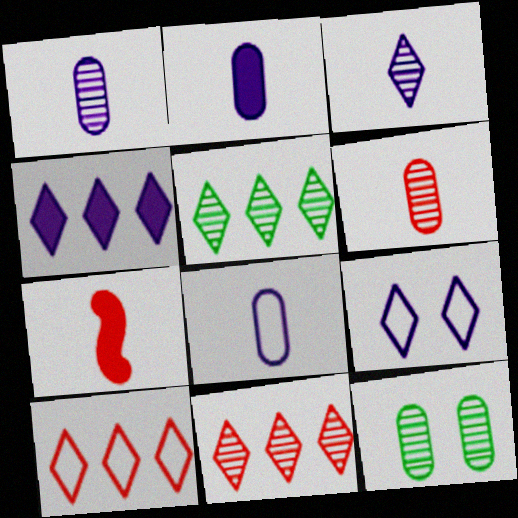[[1, 2, 8], 
[3, 4, 9], 
[4, 5, 10]]